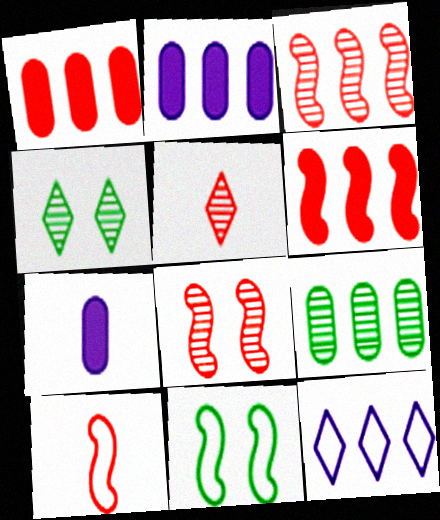[[2, 4, 10], 
[2, 5, 11], 
[6, 8, 10], 
[6, 9, 12]]